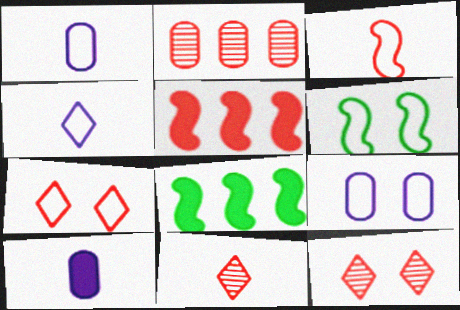[[1, 8, 12], 
[6, 7, 9], 
[8, 9, 11]]